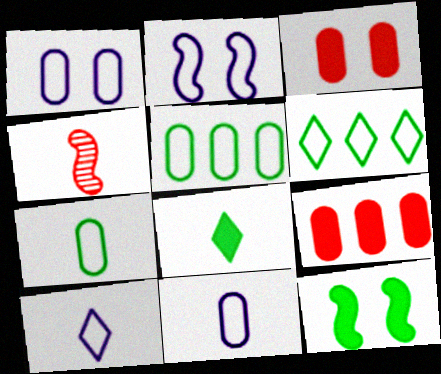[[4, 8, 11]]